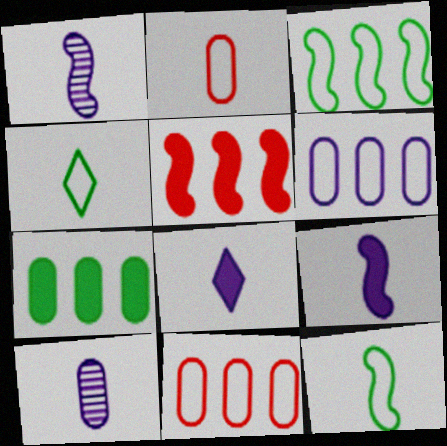[]